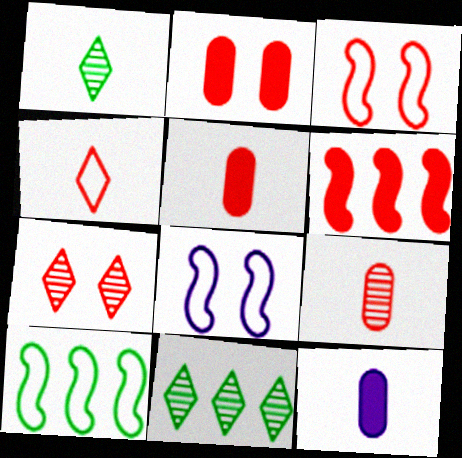[[2, 3, 7], 
[3, 11, 12], 
[5, 8, 11], 
[7, 10, 12]]